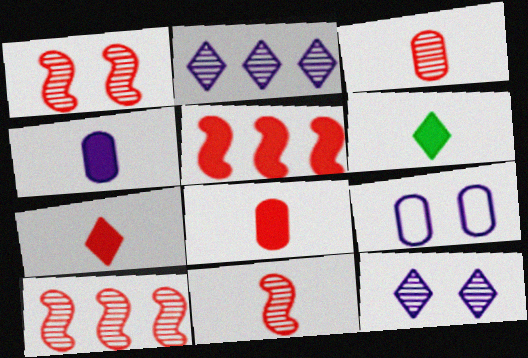[[1, 10, 11], 
[6, 9, 10]]